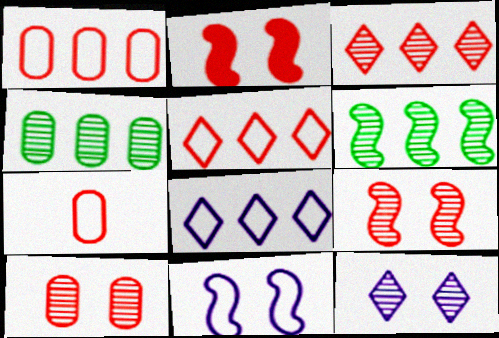[[2, 3, 7]]